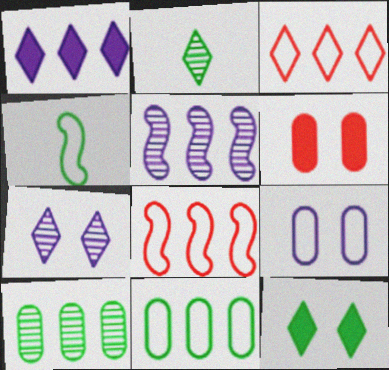[[1, 8, 10], 
[3, 4, 9], 
[4, 10, 12]]